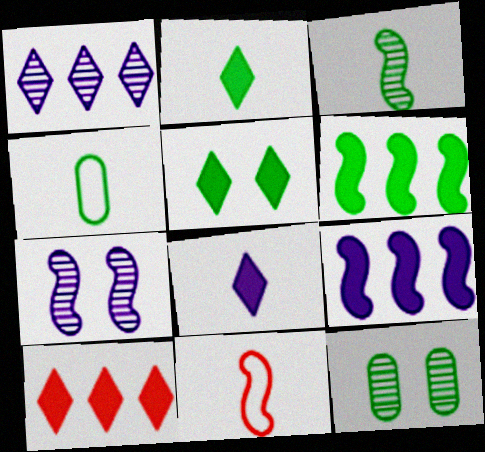[[2, 3, 4], 
[4, 7, 10], 
[5, 8, 10], 
[6, 7, 11]]